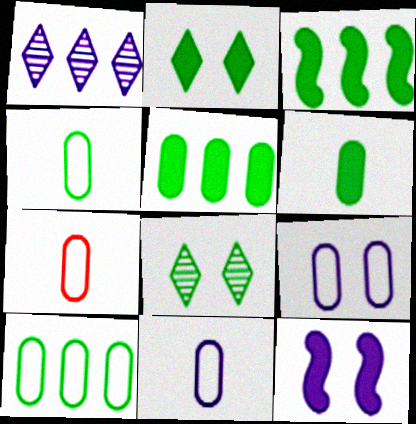[[1, 11, 12], 
[2, 3, 6], 
[3, 4, 8], 
[4, 7, 11], 
[7, 9, 10]]